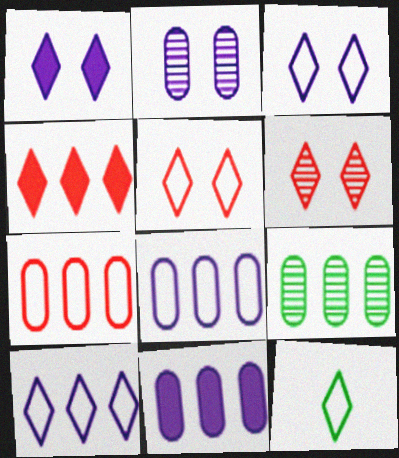[[5, 10, 12], 
[7, 9, 11]]